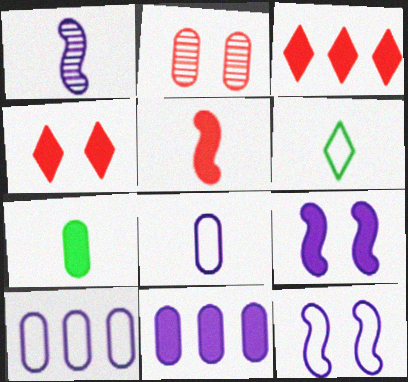[[2, 7, 10], 
[3, 7, 9]]